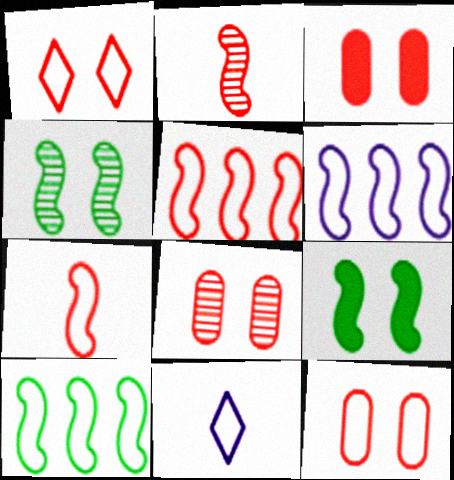[[2, 6, 9], 
[3, 8, 12], 
[5, 6, 10], 
[10, 11, 12]]